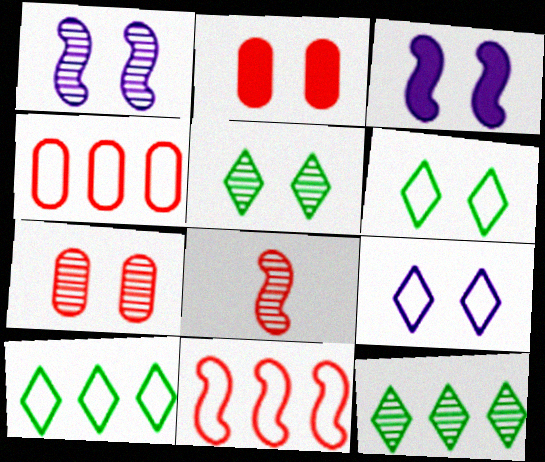[[1, 2, 6], 
[1, 5, 7], 
[3, 6, 7]]